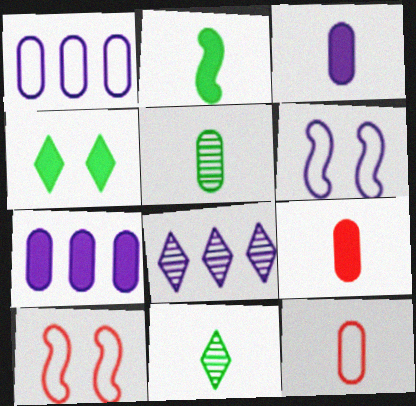[[3, 5, 12], 
[3, 6, 8], 
[7, 10, 11]]